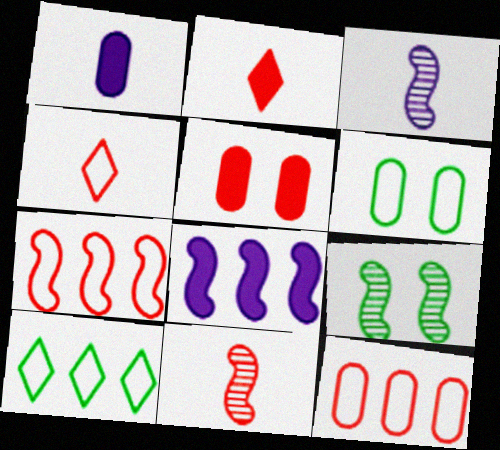[[3, 5, 10]]